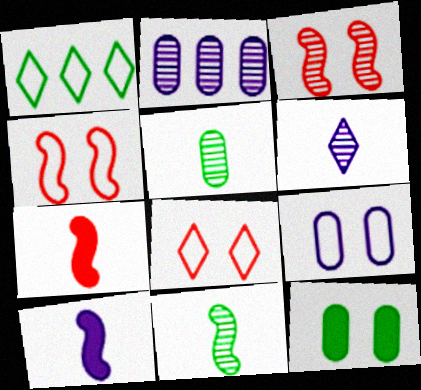[[1, 11, 12]]